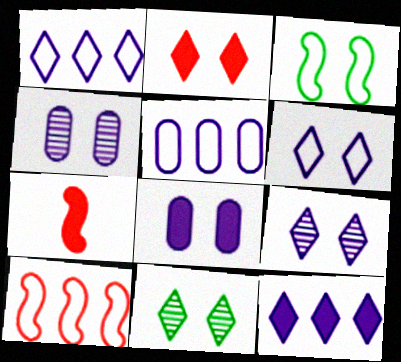[[2, 3, 4], 
[2, 6, 11], 
[5, 7, 11]]